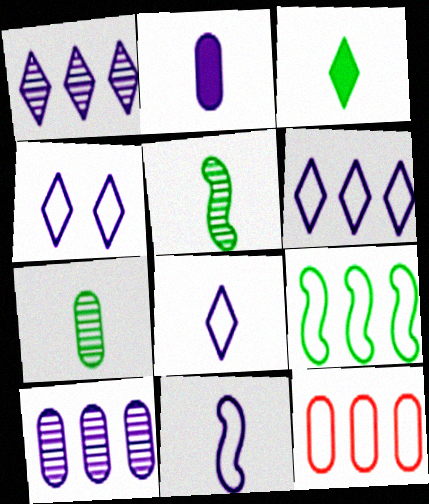[[4, 6, 8], 
[6, 9, 12]]